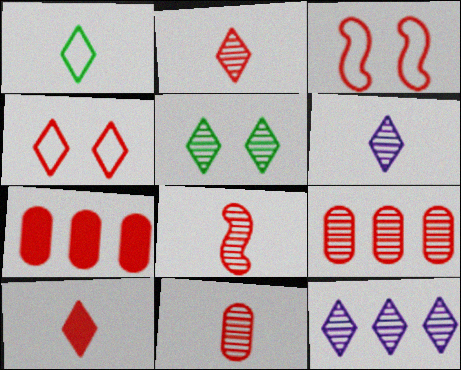[[1, 6, 10], 
[2, 3, 7], 
[2, 5, 12], 
[2, 8, 11], 
[3, 9, 10], 
[4, 7, 8]]